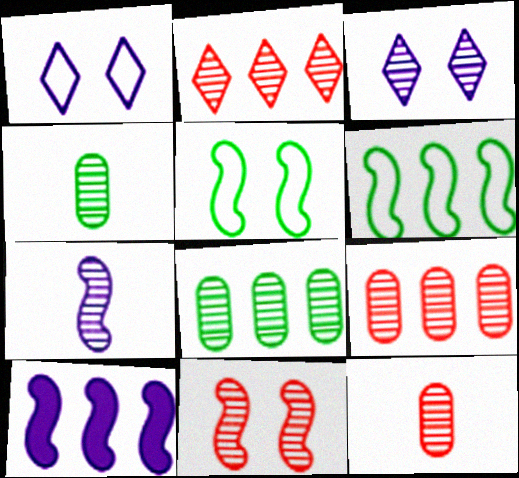[[2, 11, 12]]